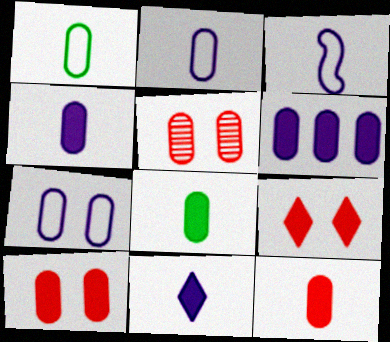[[1, 5, 6], 
[4, 8, 12], 
[6, 8, 10]]